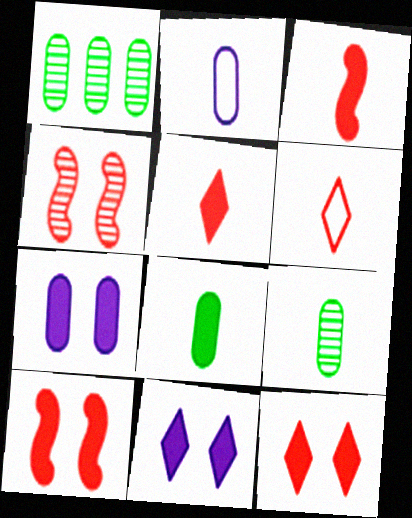[]